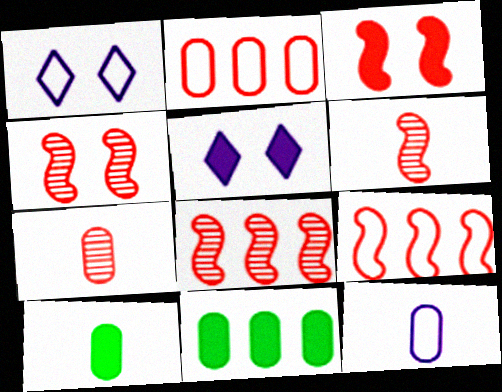[[1, 6, 11], 
[1, 8, 10], 
[3, 6, 9], 
[4, 6, 8], 
[7, 10, 12]]